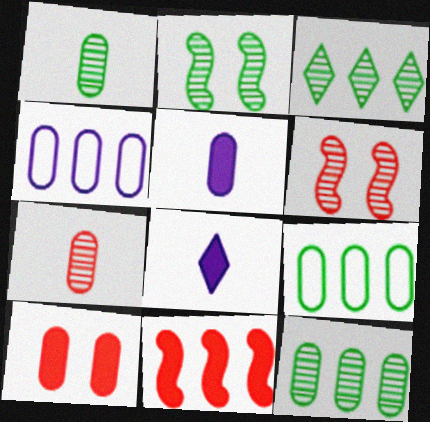[[1, 2, 3], 
[1, 4, 10], 
[3, 4, 11], 
[6, 8, 9]]